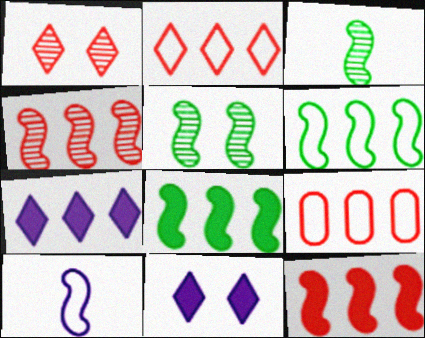[[3, 9, 11], 
[5, 10, 12]]